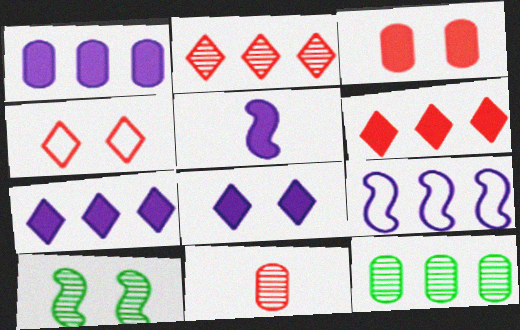[[1, 5, 8], 
[4, 5, 12], 
[6, 9, 12]]